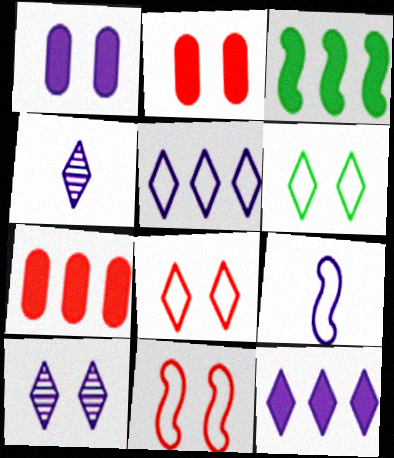[[3, 7, 12]]